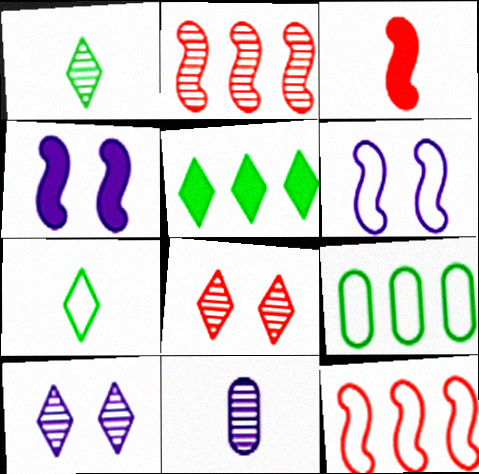[[3, 7, 11], 
[3, 9, 10]]